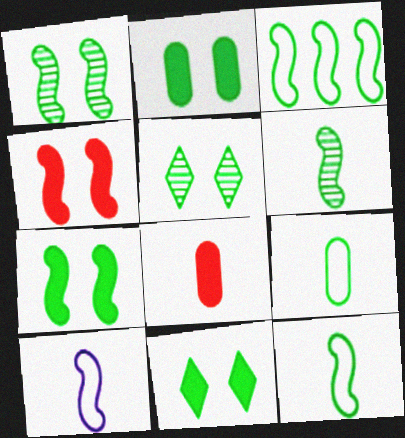[[2, 7, 11], 
[3, 6, 7]]